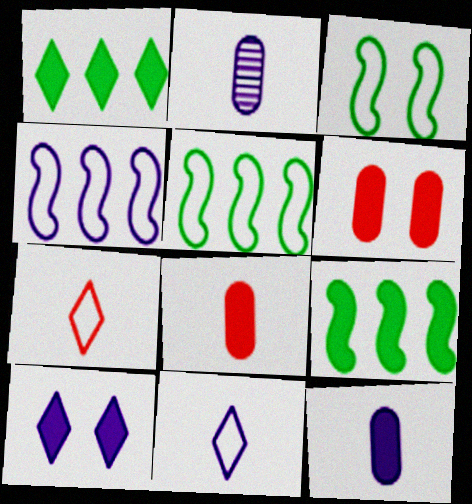[[2, 4, 10], 
[8, 9, 10]]